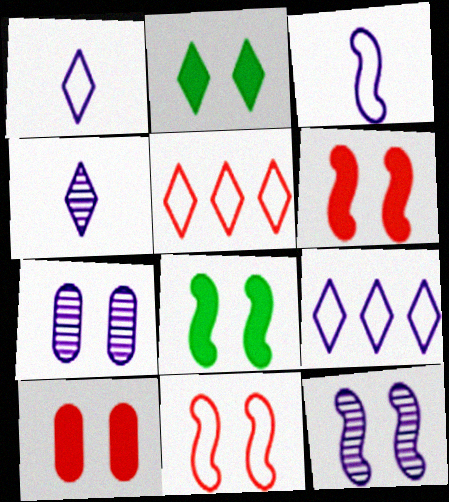[[2, 4, 5], 
[2, 7, 11], 
[8, 11, 12]]